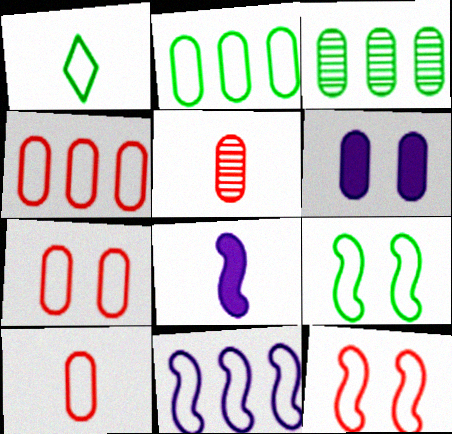[[1, 2, 9], 
[1, 5, 8], 
[1, 7, 11], 
[2, 5, 6], 
[3, 6, 10], 
[4, 7, 10]]